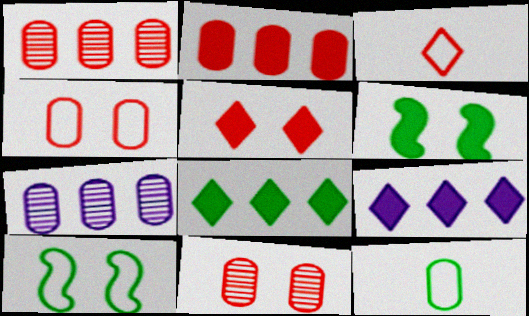[[3, 6, 7]]